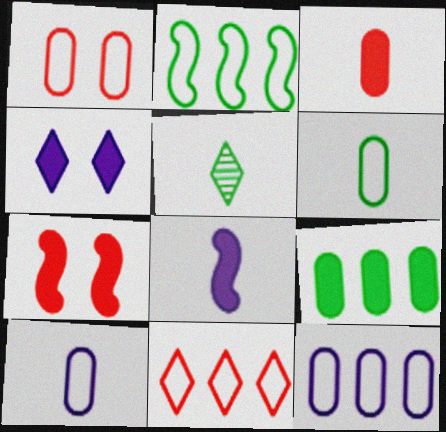[[1, 6, 12], 
[2, 11, 12], 
[4, 5, 11], 
[5, 7, 12]]